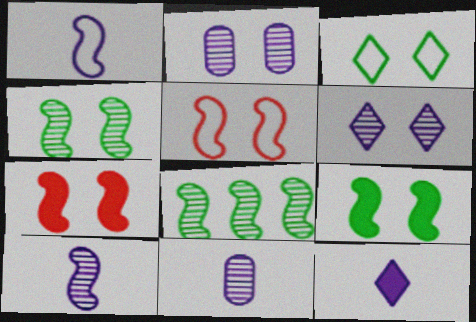[[1, 7, 8], 
[1, 11, 12], 
[2, 3, 7]]